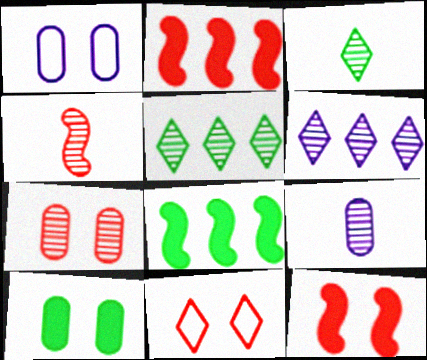[[1, 2, 3], 
[1, 7, 10], 
[3, 4, 9], 
[7, 11, 12], 
[8, 9, 11]]